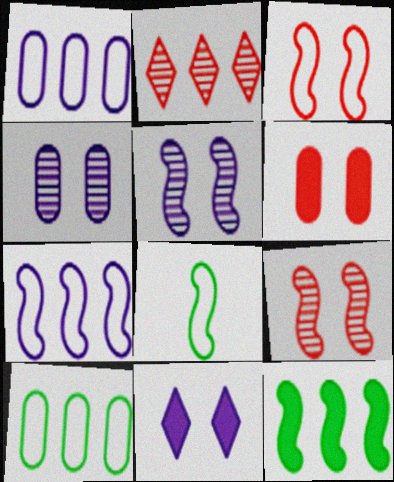[[1, 2, 12], 
[3, 7, 8]]